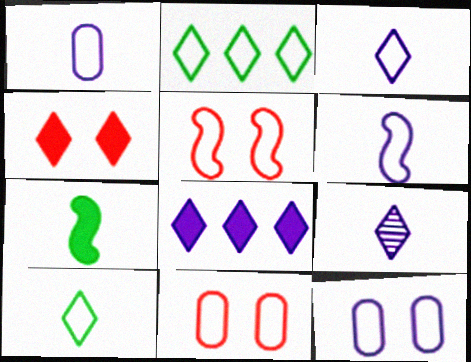[[1, 2, 5], 
[1, 3, 6], 
[2, 4, 9], 
[2, 6, 11]]